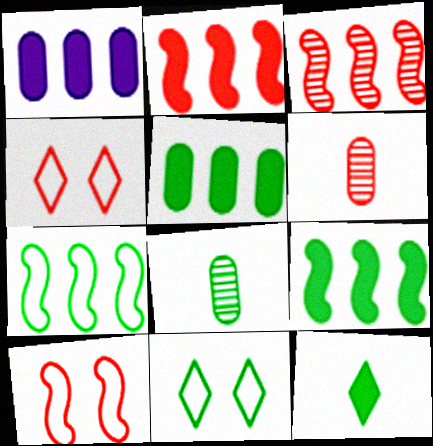[[2, 4, 6], 
[8, 9, 11]]